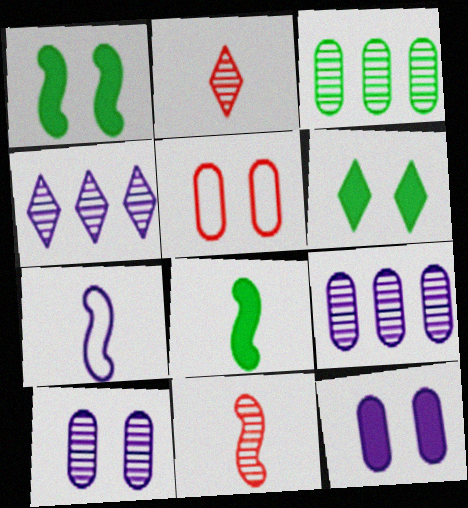[[4, 5, 8], 
[4, 7, 12], 
[7, 8, 11]]